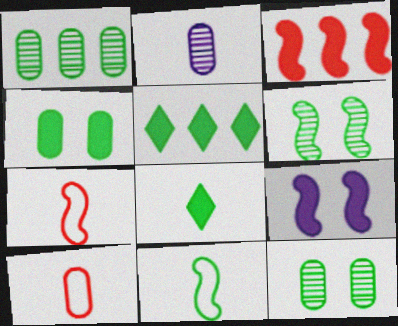[[2, 7, 8], 
[5, 11, 12]]